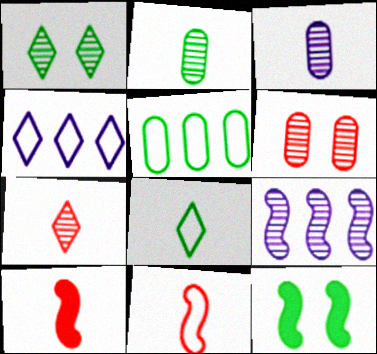[[3, 8, 10], 
[9, 11, 12]]